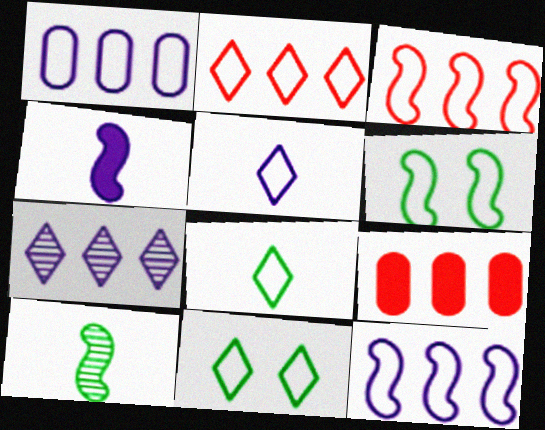[[2, 5, 11]]